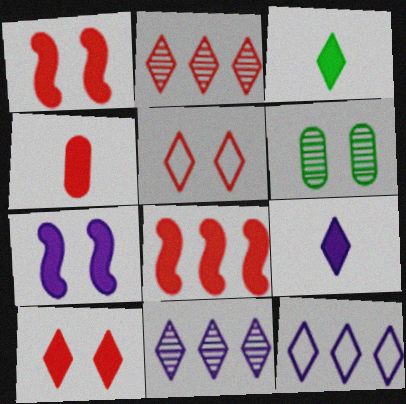[[3, 5, 11], 
[4, 8, 10], 
[5, 6, 7]]